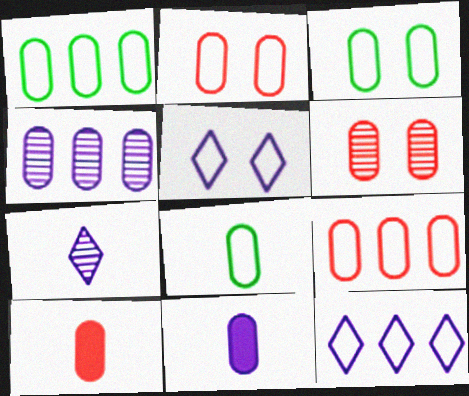[[1, 3, 8], 
[1, 6, 11], 
[3, 4, 10], 
[6, 9, 10]]